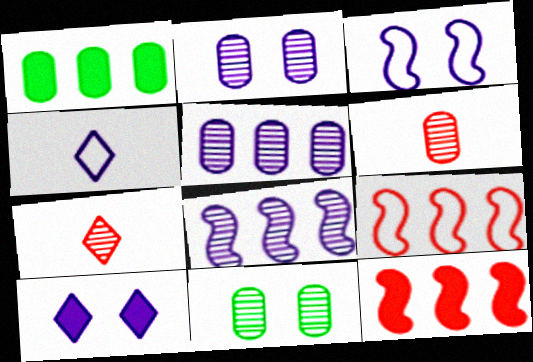[[1, 3, 7], 
[2, 3, 10], 
[4, 11, 12], 
[5, 6, 11], 
[7, 8, 11]]